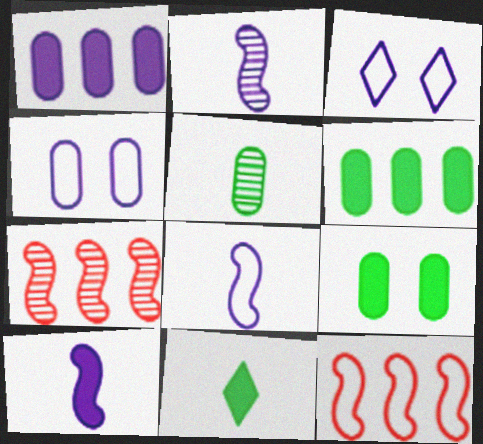[[1, 2, 3], 
[2, 8, 10], 
[4, 7, 11]]